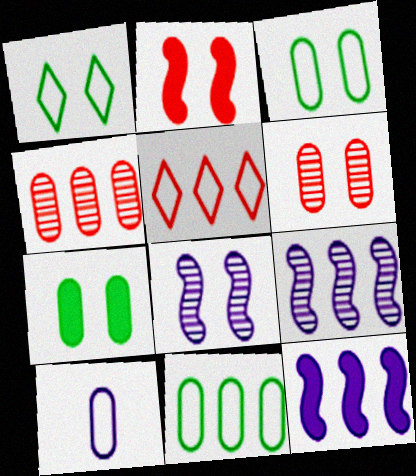[[4, 7, 10]]